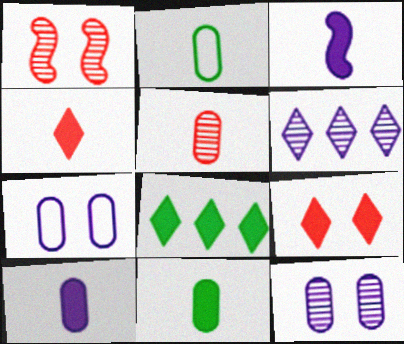[[2, 5, 10], 
[3, 4, 11], 
[3, 6, 7]]